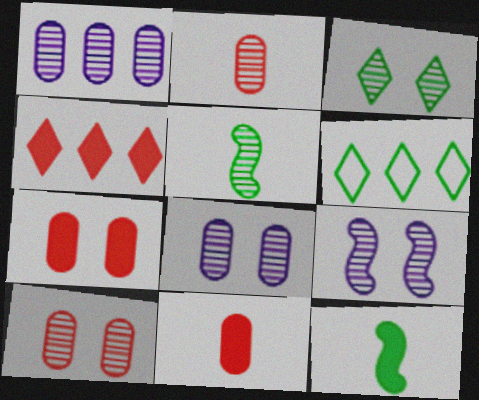[[3, 9, 10], 
[6, 9, 11]]